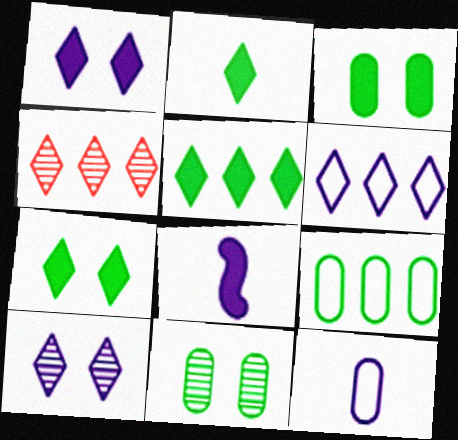[[2, 5, 7], 
[4, 5, 6]]